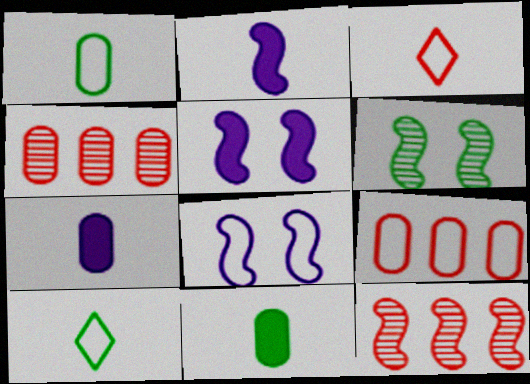[[4, 5, 10], 
[8, 9, 10]]